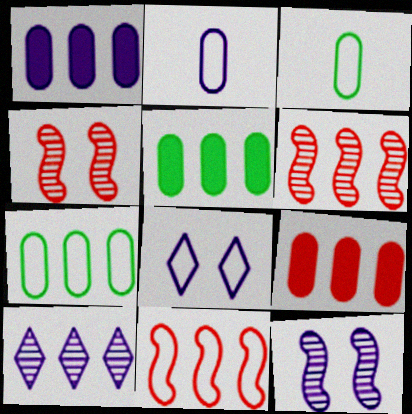[[1, 5, 9], 
[3, 8, 11], 
[5, 10, 11]]